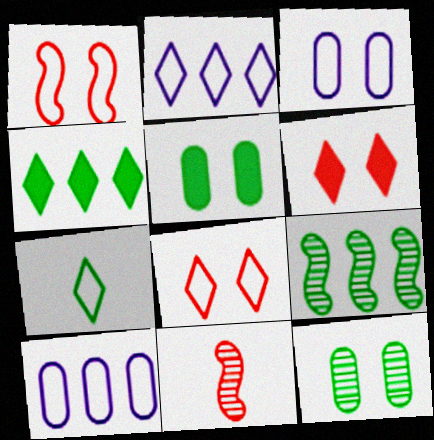[[1, 7, 10], 
[2, 5, 11], 
[2, 7, 8], 
[3, 4, 11], 
[5, 7, 9]]